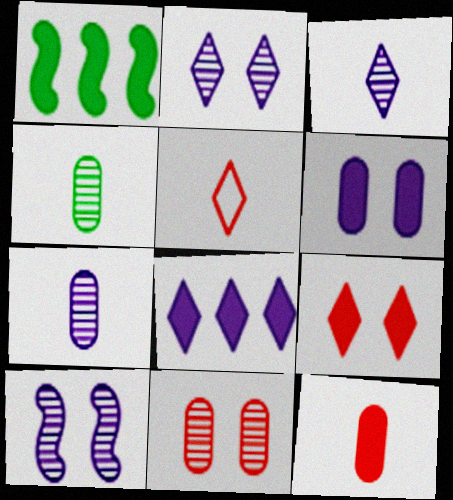[]